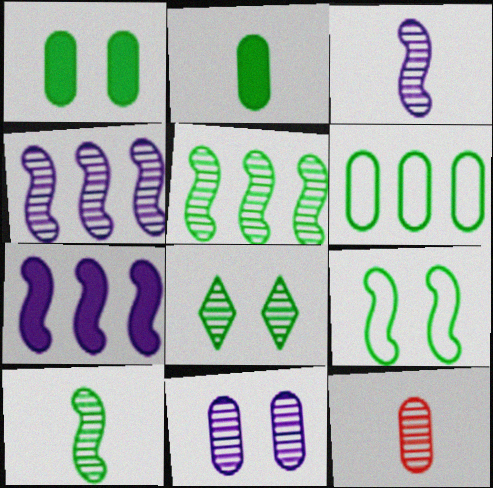[[1, 8, 9], 
[4, 8, 12]]